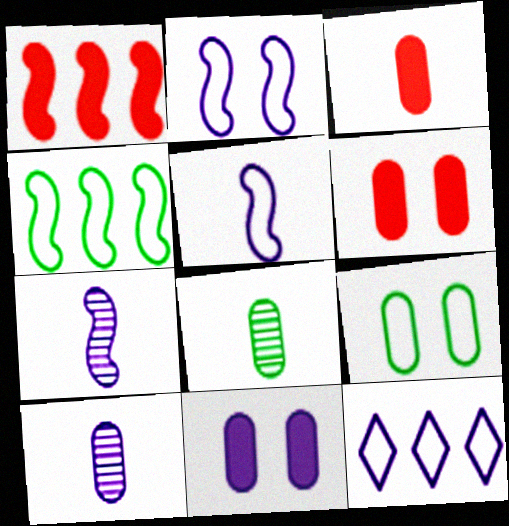[[7, 11, 12]]